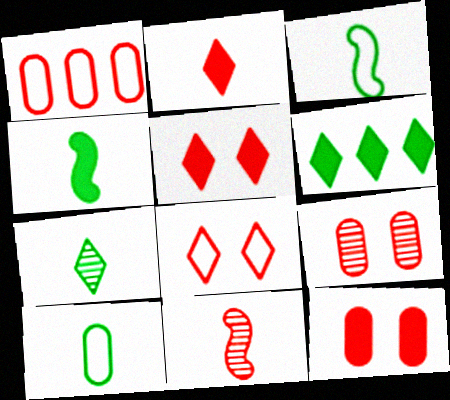[[1, 5, 11], 
[4, 7, 10]]